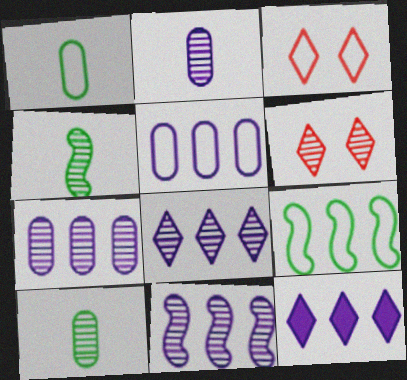[[4, 6, 7], 
[5, 11, 12], 
[6, 10, 11], 
[7, 8, 11]]